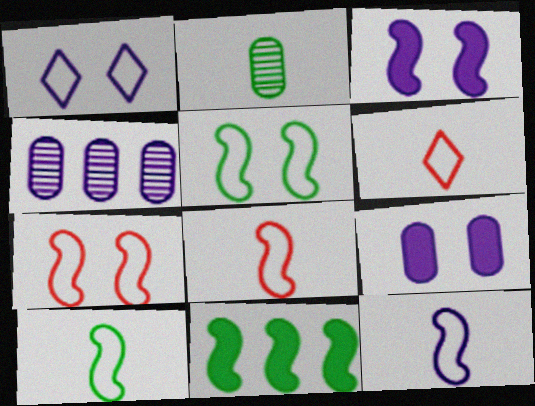[[8, 10, 12]]